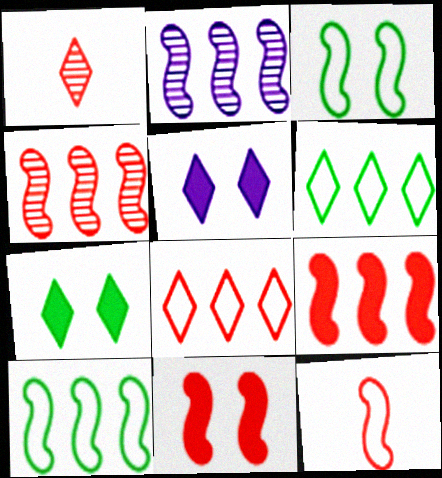[[1, 5, 6], 
[2, 9, 10], 
[4, 11, 12]]